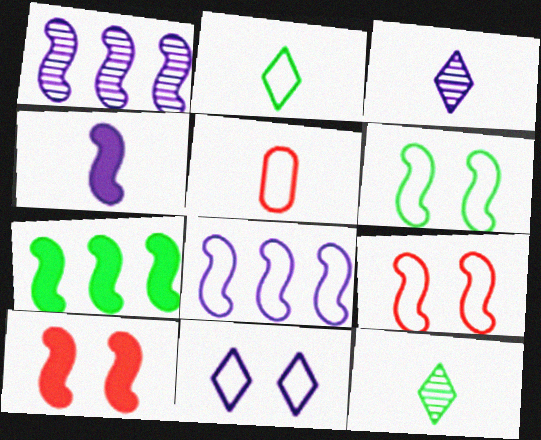[[4, 5, 12], 
[4, 7, 10]]